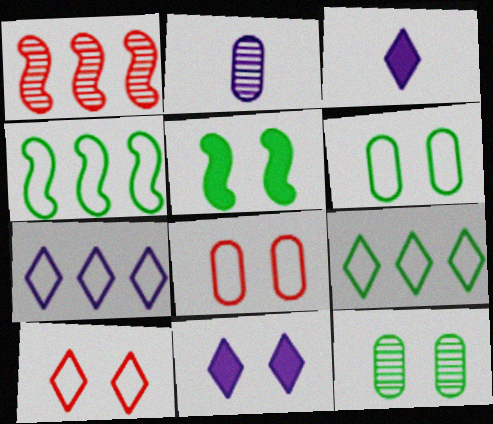[[1, 3, 6]]